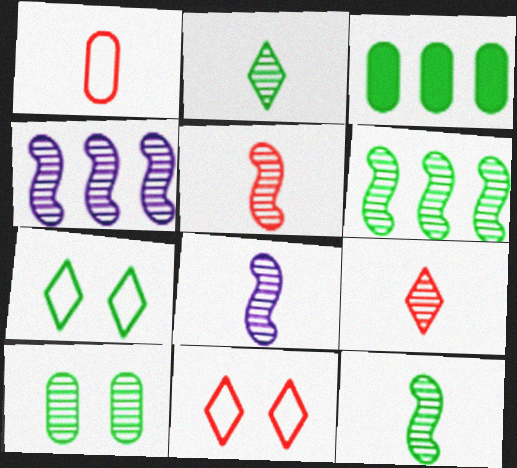[[2, 6, 10], 
[3, 7, 12], 
[3, 8, 11], 
[4, 9, 10], 
[5, 8, 12]]